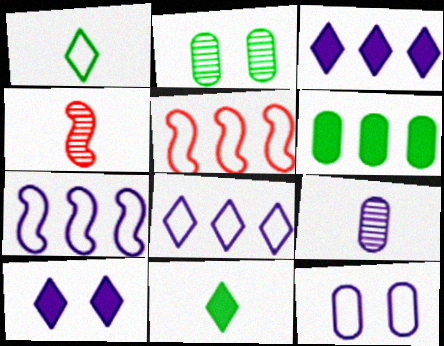[[1, 5, 12], 
[7, 9, 10]]